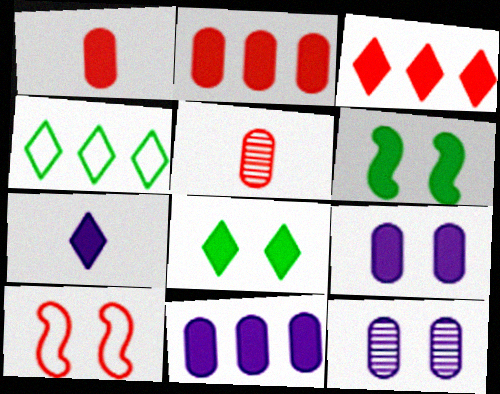[[2, 6, 7], 
[3, 5, 10], 
[3, 7, 8], 
[8, 10, 12]]